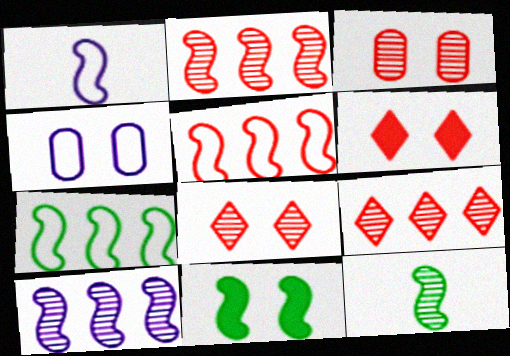[[1, 2, 11], 
[4, 8, 11], 
[7, 11, 12]]